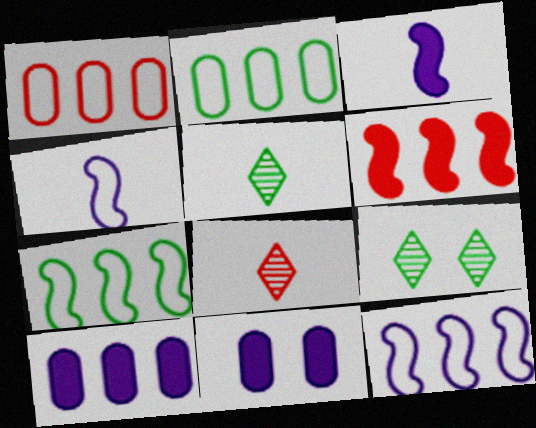[[1, 3, 9], 
[7, 8, 11]]